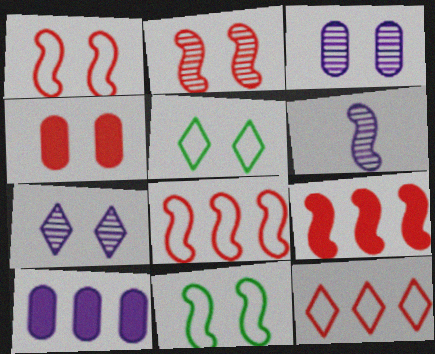[[4, 7, 11], 
[6, 9, 11]]